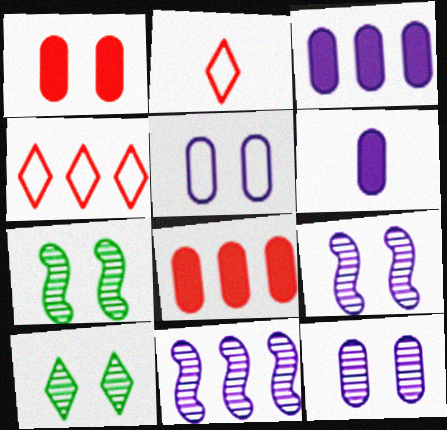[[2, 3, 7], 
[4, 6, 7]]